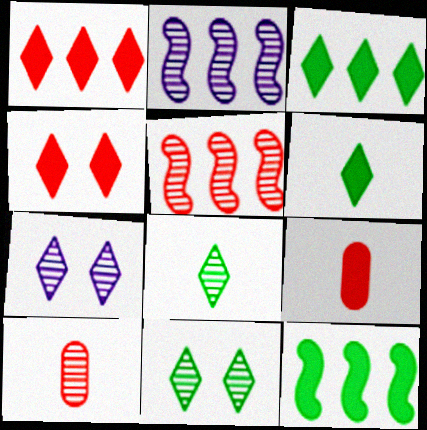[[2, 10, 11]]